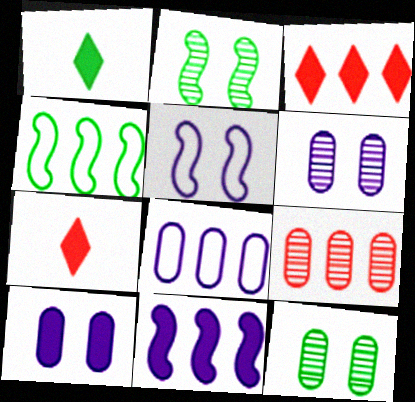[[1, 4, 12], 
[1, 5, 9], 
[2, 7, 8], 
[4, 6, 7]]